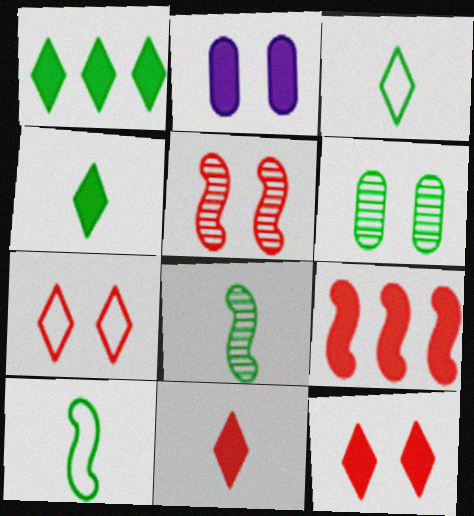[[1, 6, 10], 
[2, 4, 9]]